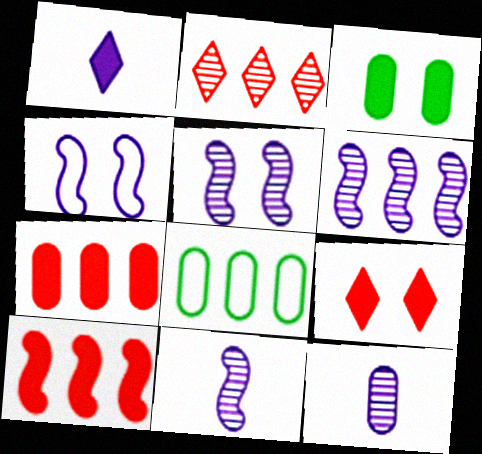[[1, 3, 10], 
[5, 6, 11], 
[8, 9, 11]]